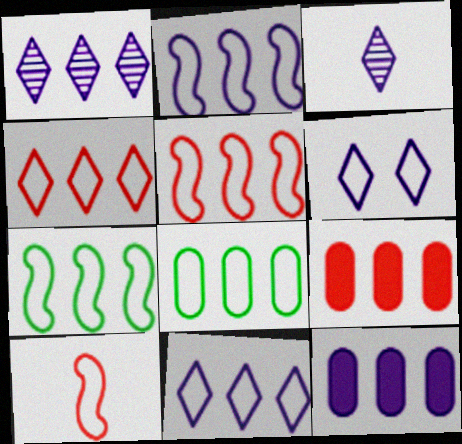[[1, 2, 12], 
[1, 7, 9], 
[2, 4, 8], 
[2, 5, 7], 
[5, 8, 11], 
[6, 8, 10]]